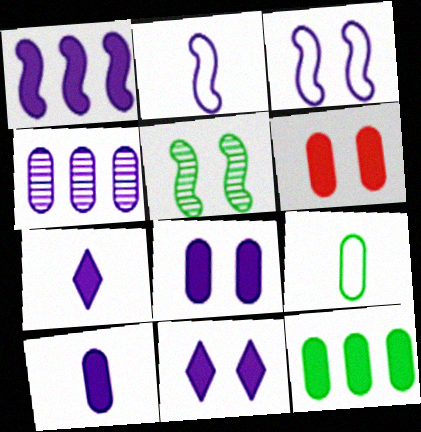[[1, 7, 8], 
[1, 10, 11], 
[2, 4, 11], 
[3, 4, 7], 
[4, 6, 9], 
[6, 10, 12]]